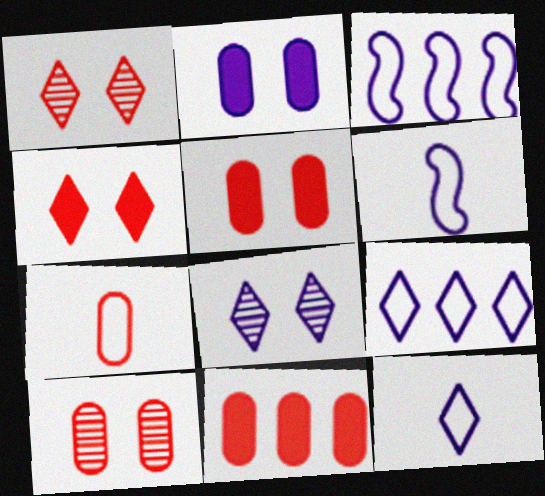[[7, 10, 11]]